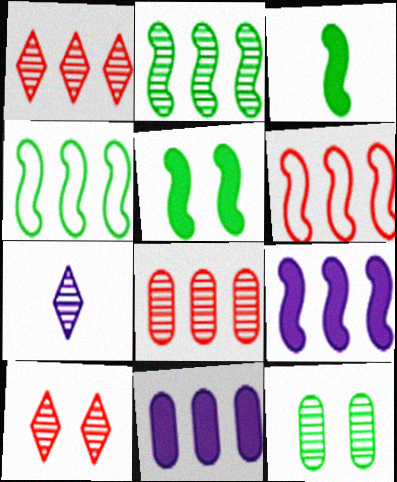[[1, 4, 11], 
[2, 6, 9]]